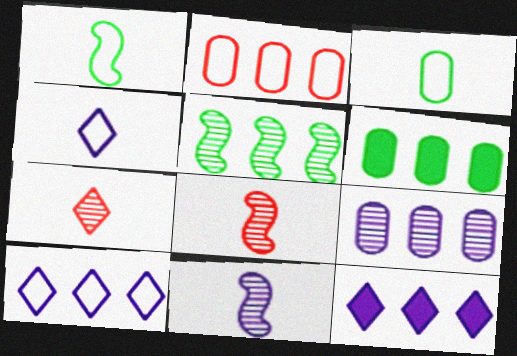[[2, 5, 12], 
[2, 6, 9]]